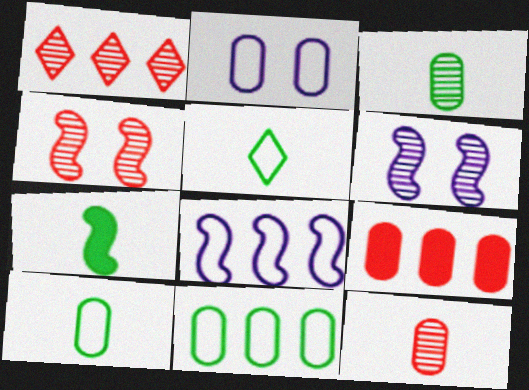[[1, 2, 7], 
[1, 3, 6], 
[1, 4, 12], 
[2, 3, 9], 
[3, 5, 7], 
[4, 7, 8], 
[5, 6, 9]]